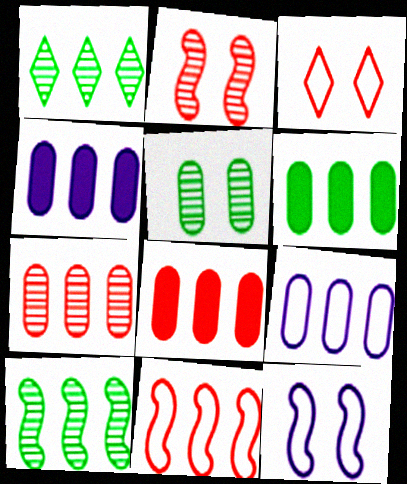[[1, 4, 11], 
[4, 6, 8], 
[6, 7, 9]]